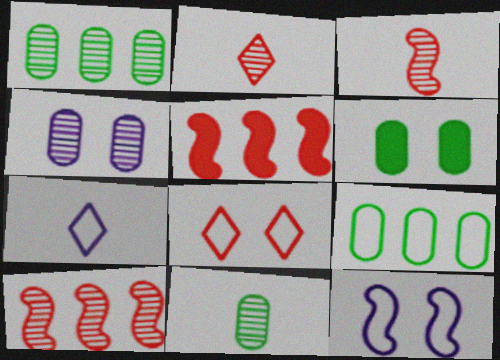[[6, 7, 10], 
[6, 9, 11]]